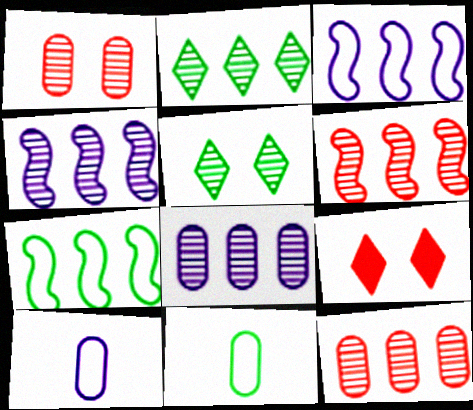[[2, 4, 12], 
[2, 6, 8], 
[4, 9, 11]]